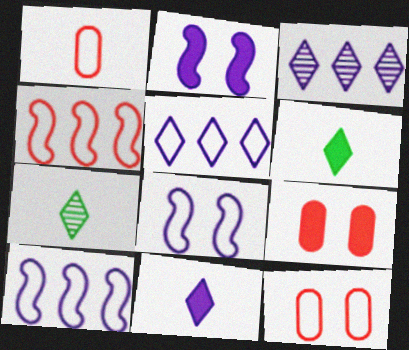[[7, 9, 10]]